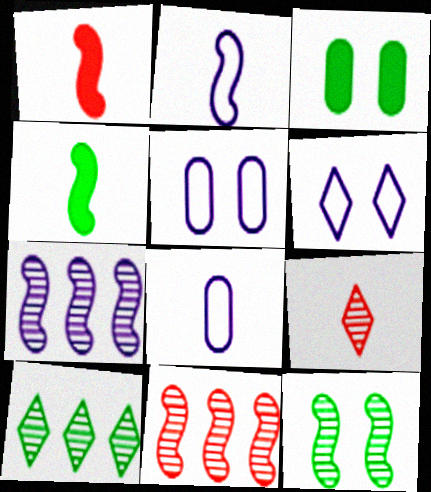[[1, 5, 10], 
[4, 8, 9]]